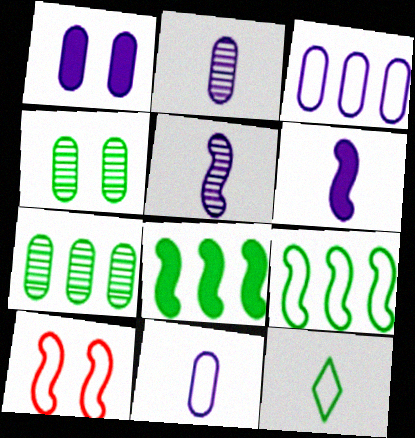[[1, 2, 3], 
[3, 10, 12], 
[4, 8, 12], 
[5, 8, 10]]